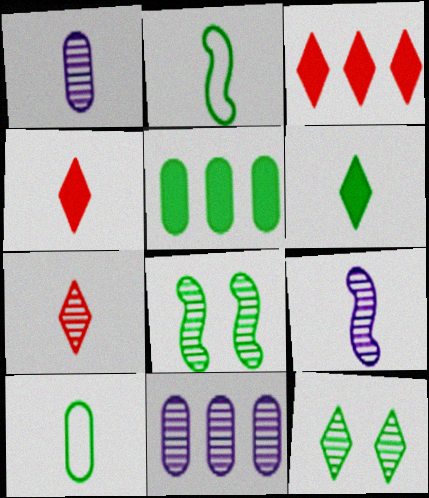[[1, 2, 4], 
[2, 5, 12], 
[4, 9, 10], 
[7, 8, 11]]